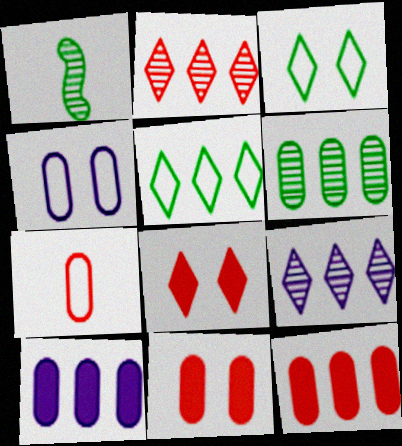[]